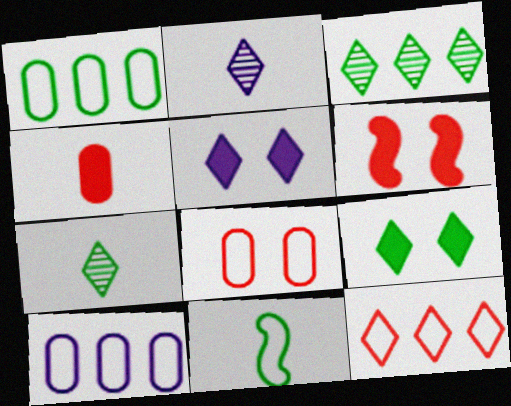[[1, 2, 6], 
[2, 4, 11], 
[2, 9, 12], 
[5, 7, 12], 
[6, 7, 10]]